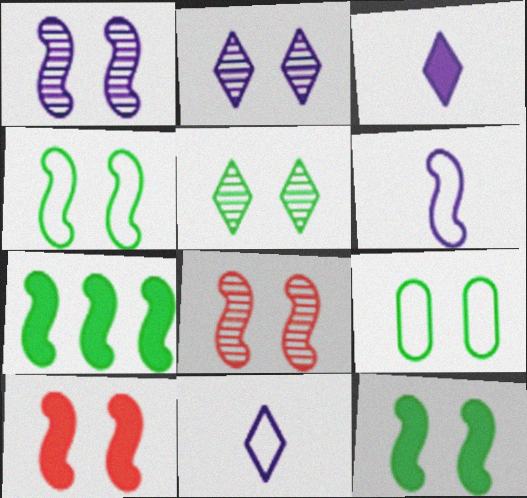[[1, 4, 10], 
[2, 9, 10], 
[5, 9, 12], 
[6, 7, 8]]